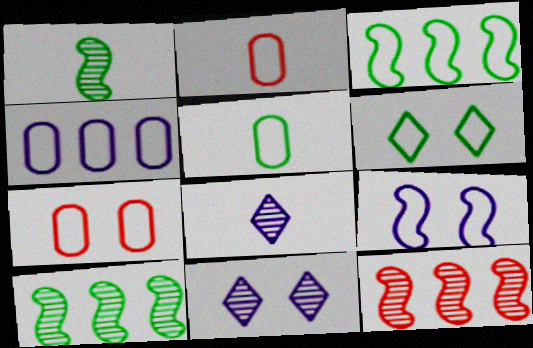[[3, 5, 6], 
[4, 5, 7], 
[6, 7, 9]]